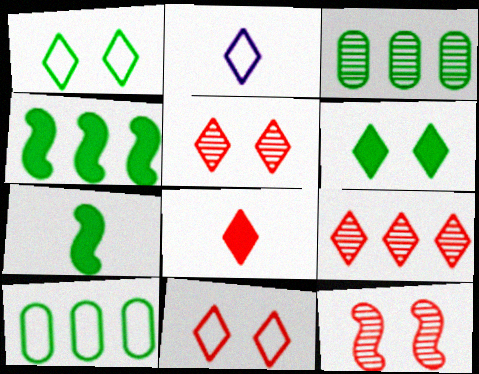[[1, 3, 7], 
[2, 6, 9], 
[8, 9, 11]]